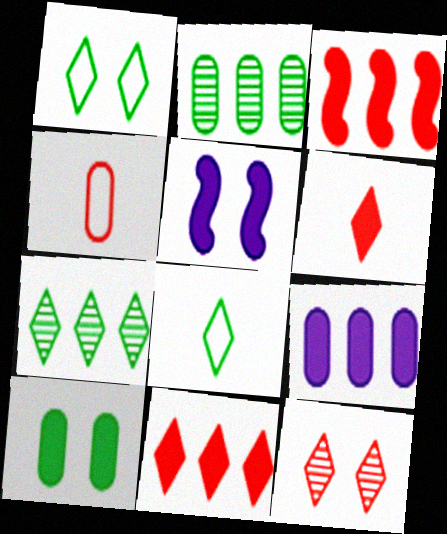[[3, 4, 12], 
[4, 5, 7]]